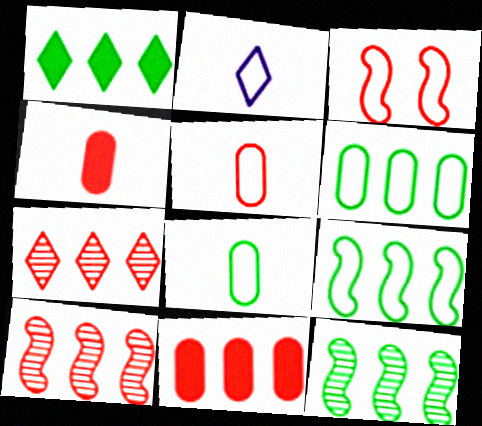[[1, 6, 12], 
[2, 3, 6], 
[3, 4, 7]]